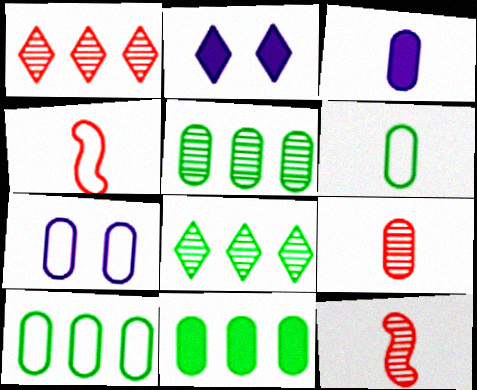[[2, 4, 5], 
[2, 10, 12], 
[3, 6, 9], 
[5, 10, 11], 
[7, 9, 11]]